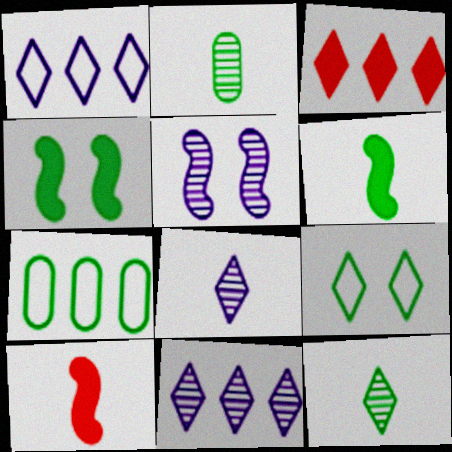[[3, 8, 9], 
[4, 7, 12]]